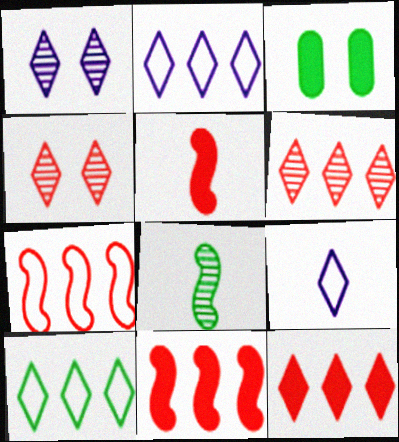[[3, 8, 10]]